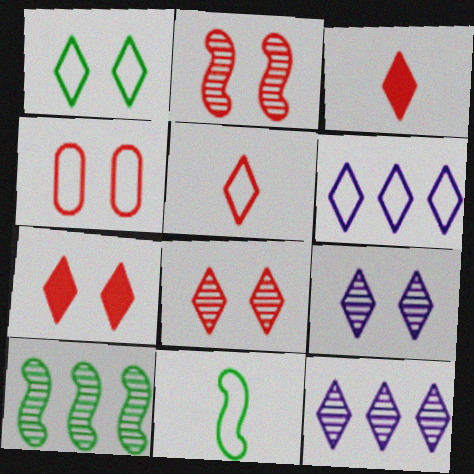[[1, 3, 12], 
[1, 5, 6], 
[1, 7, 9], 
[2, 4, 7], 
[4, 6, 11]]